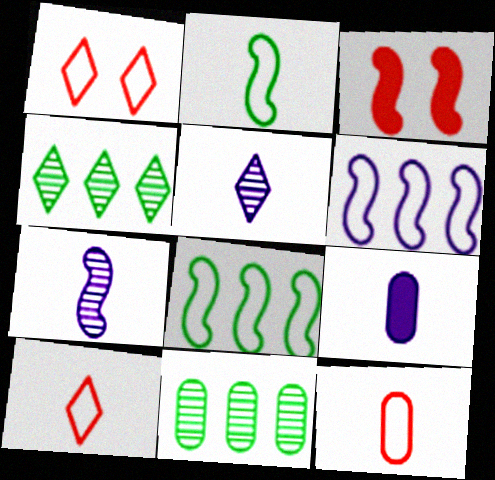[[3, 7, 8]]